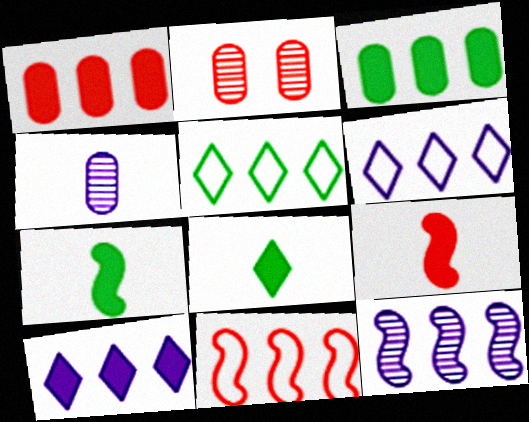[[1, 5, 12], 
[2, 6, 7]]